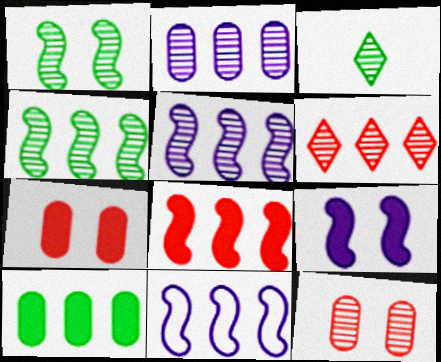[[2, 4, 6], 
[3, 5, 12], 
[3, 7, 11], 
[4, 8, 11], 
[6, 10, 11]]